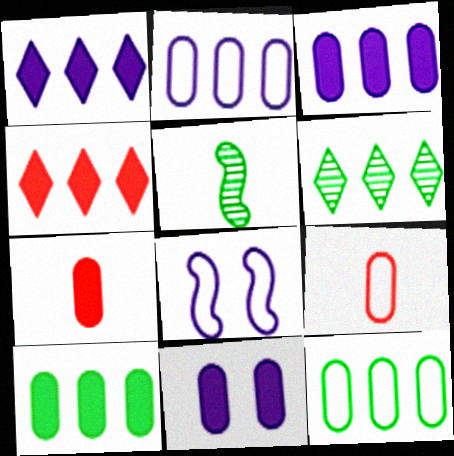[[6, 7, 8], 
[7, 10, 11]]